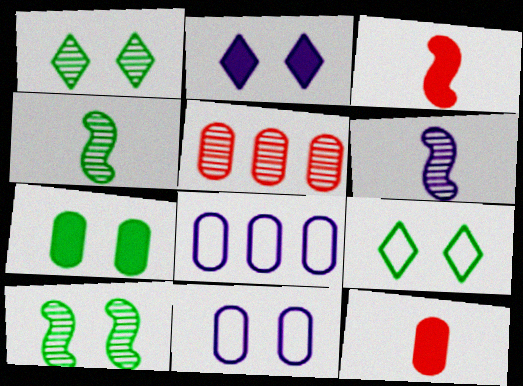[[1, 3, 8], 
[1, 5, 6], 
[2, 6, 8], 
[7, 9, 10]]